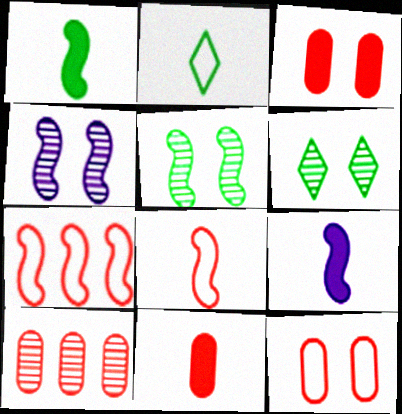[[1, 4, 7], 
[5, 7, 9], 
[10, 11, 12]]